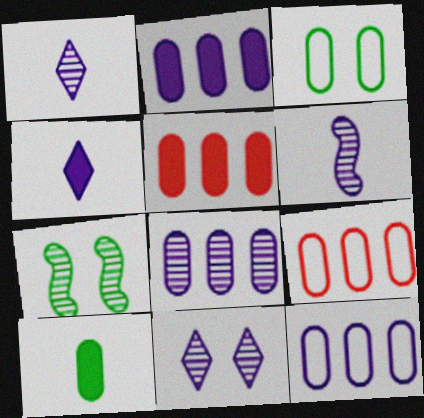[[2, 8, 12], 
[4, 7, 9], 
[6, 8, 11]]